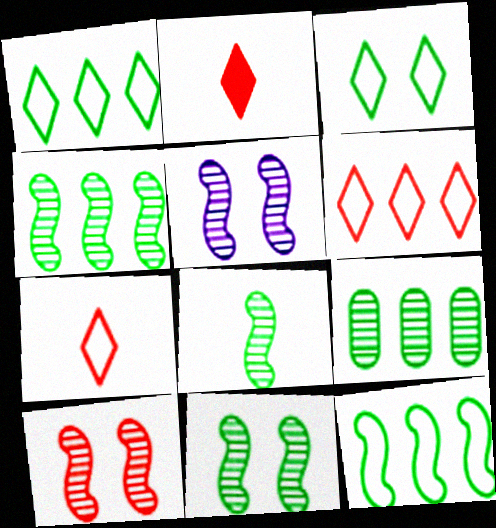[[4, 8, 11], 
[5, 10, 11]]